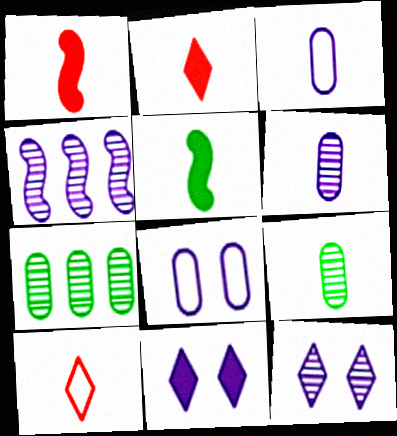[[3, 4, 11], 
[4, 6, 12], 
[5, 6, 10]]